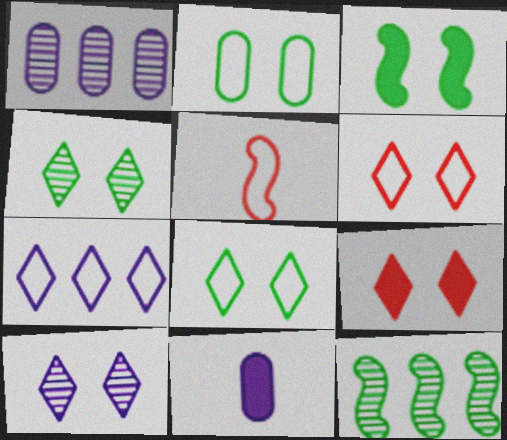[[2, 3, 4], 
[2, 5, 7], 
[6, 11, 12], 
[8, 9, 10]]